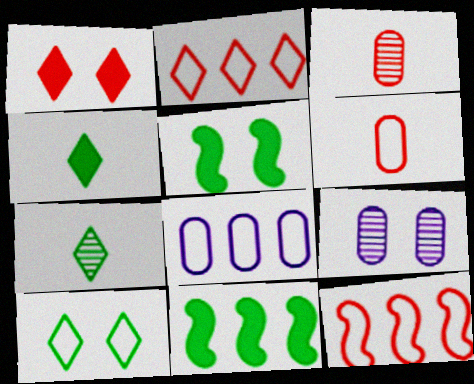[[1, 3, 12], 
[4, 9, 12]]